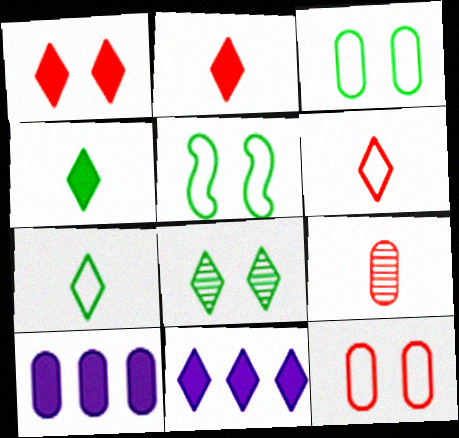[[1, 4, 11], 
[3, 9, 10], 
[5, 9, 11], 
[6, 8, 11]]